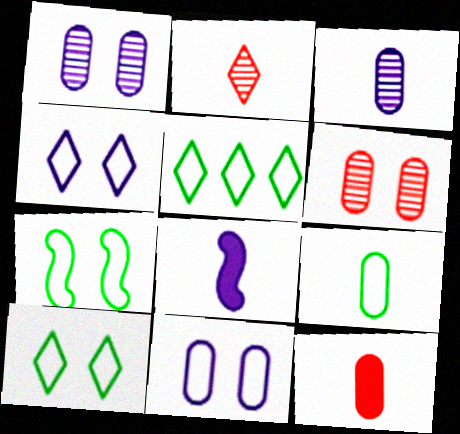[[2, 8, 9], 
[3, 9, 12], 
[5, 6, 8], 
[5, 7, 9]]